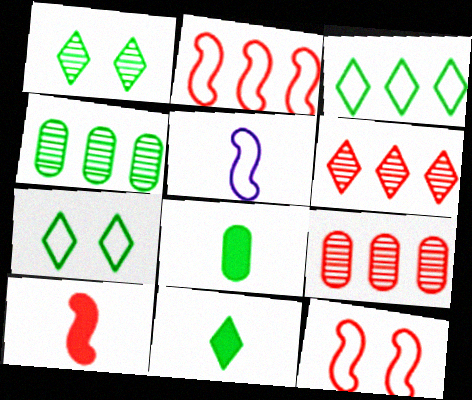[[1, 3, 11]]